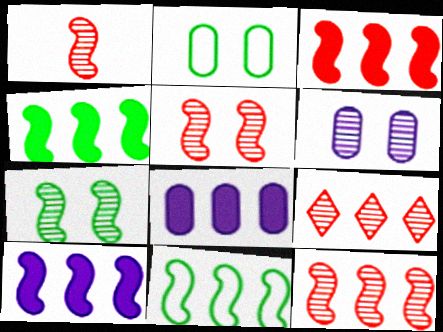[[1, 5, 12], 
[3, 4, 10], 
[8, 9, 11], 
[10, 11, 12]]